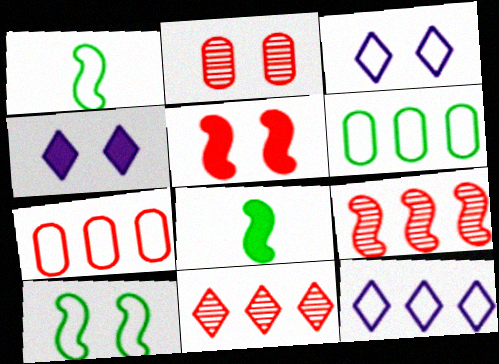[[1, 3, 7], 
[2, 4, 10], 
[2, 8, 12]]